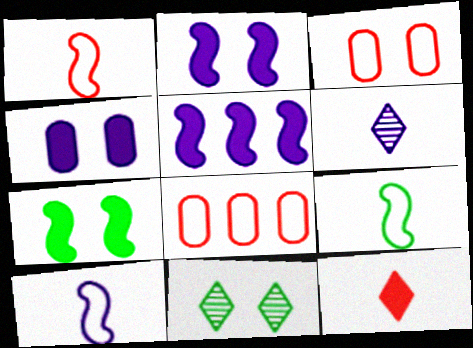[[1, 9, 10], 
[2, 3, 11], 
[6, 7, 8]]